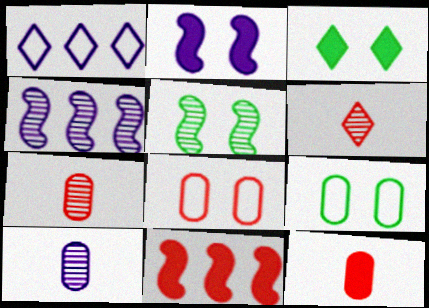[[1, 2, 10], 
[1, 3, 6], 
[1, 5, 12], 
[3, 5, 9], 
[6, 8, 11]]